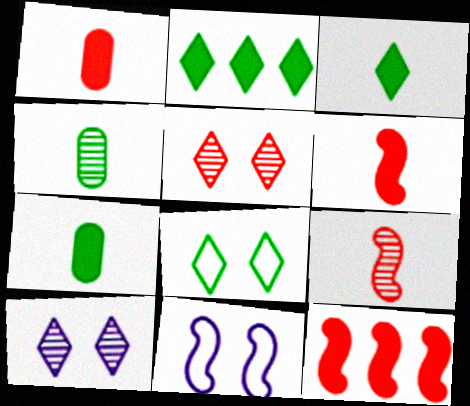[]